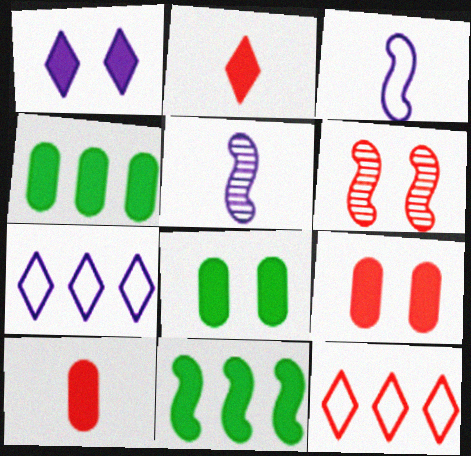[[1, 10, 11], 
[3, 6, 11], 
[5, 8, 12], 
[6, 10, 12]]